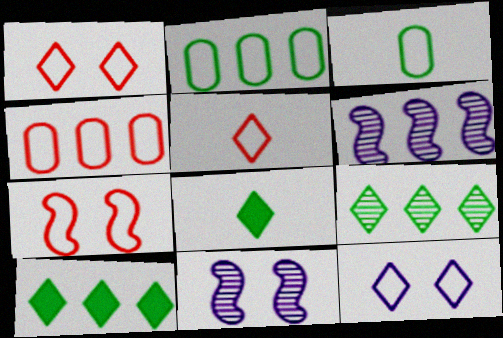[[4, 5, 7], 
[4, 6, 10], 
[4, 8, 11]]